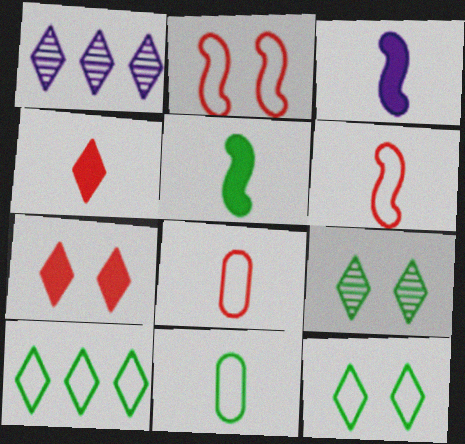[[1, 4, 12]]